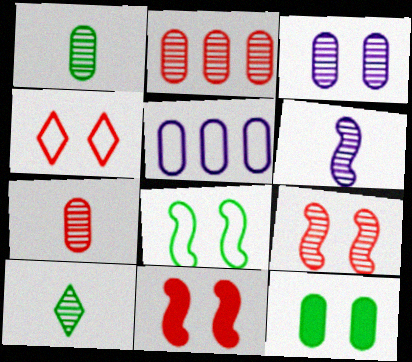[[1, 2, 3], 
[5, 7, 12], 
[5, 10, 11], 
[6, 7, 10]]